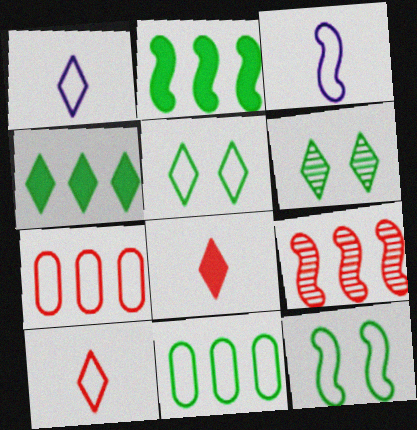[[1, 7, 12], 
[3, 5, 7]]